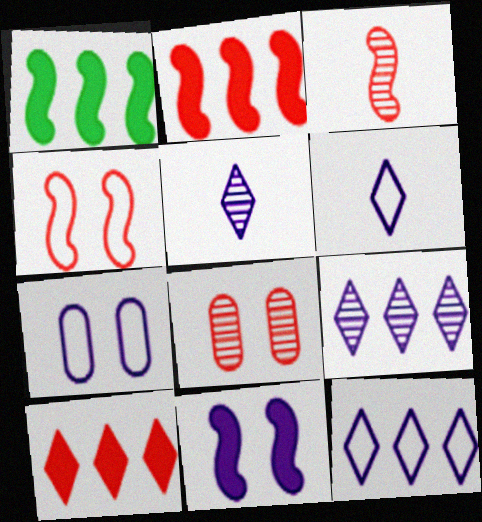[[1, 6, 8], 
[2, 3, 4]]